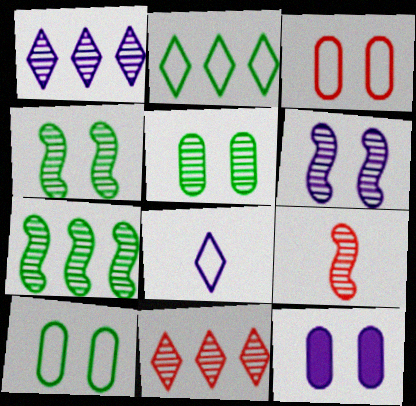[[1, 5, 9], 
[2, 9, 12], 
[3, 5, 12], 
[6, 7, 9]]